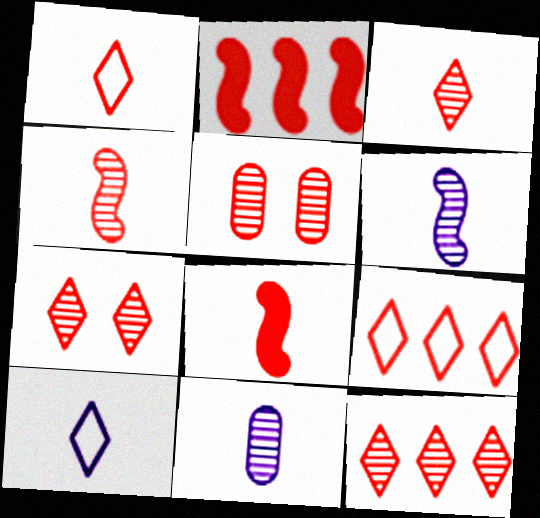[[1, 2, 5], 
[3, 7, 12], 
[4, 5, 12], 
[5, 8, 9]]